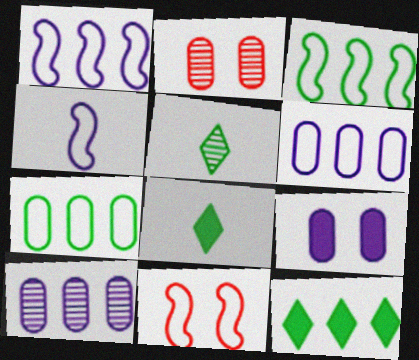[[1, 2, 8], 
[2, 4, 12], 
[3, 4, 11], 
[8, 10, 11]]